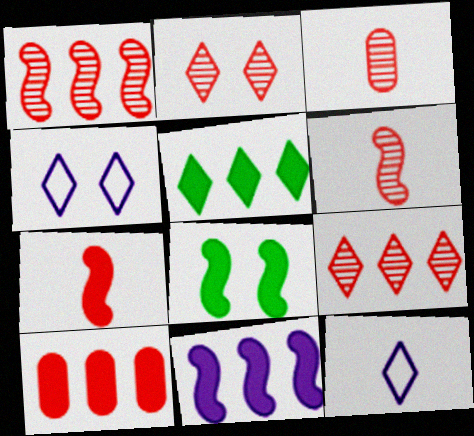[[1, 2, 3], 
[2, 5, 12], 
[5, 10, 11], 
[7, 8, 11]]